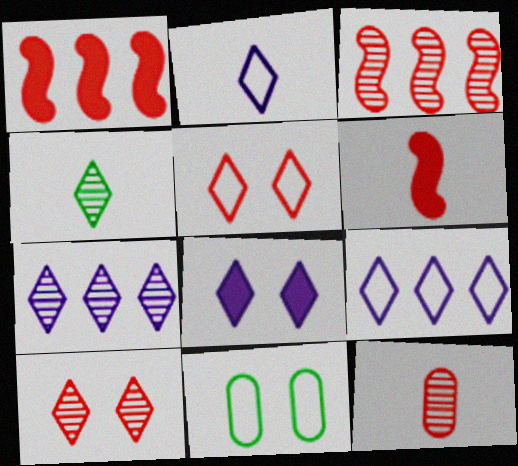[[1, 5, 12], 
[2, 7, 8], 
[3, 10, 12], 
[4, 7, 10], 
[6, 7, 11]]